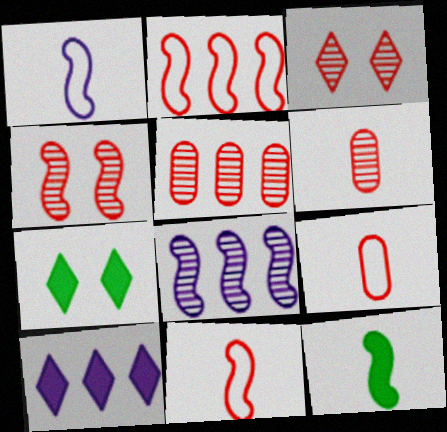[[1, 5, 7], 
[7, 8, 9]]